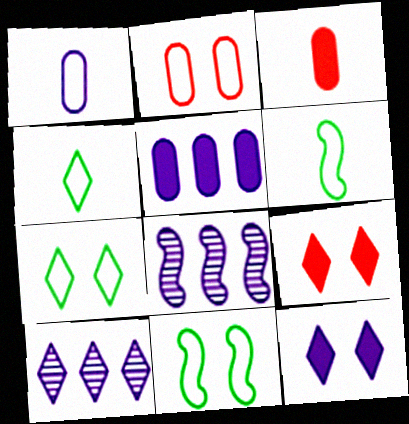[[1, 8, 12], 
[3, 7, 8], 
[3, 10, 11], 
[4, 9, 10]]